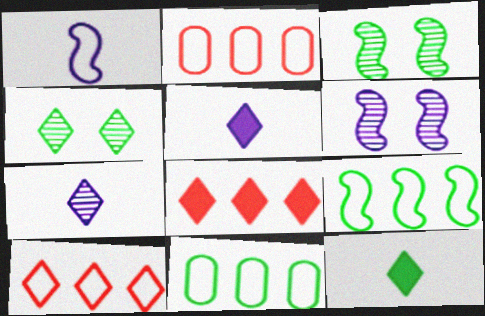[[2, 3, 5], 
[2, 6, 12], 
[3, 11, 12], 
[4, 5, 10]]